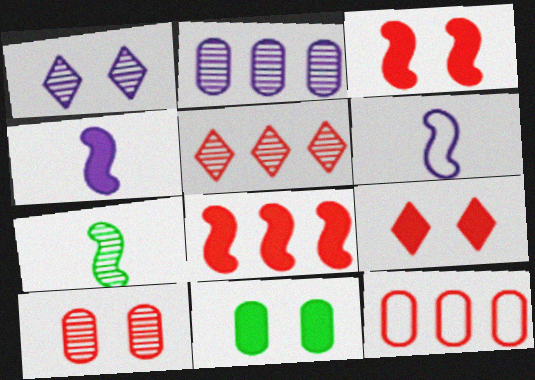[[5, 6, 11], 
[5, 8, 12]]